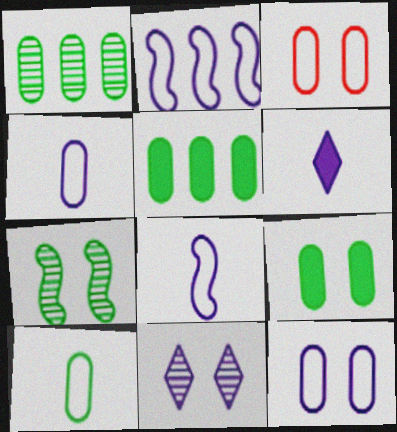[[1, 9, 10]]